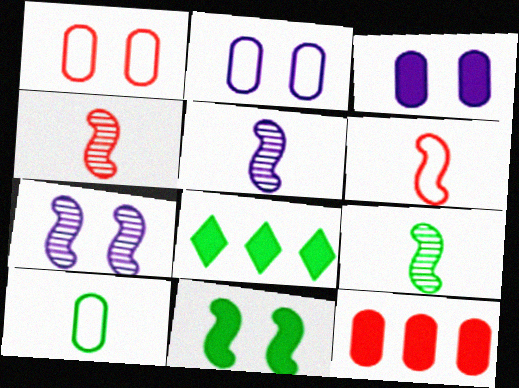[[1, 5, 8], 
[2, 4, 8], 
[4, 5, 9]]